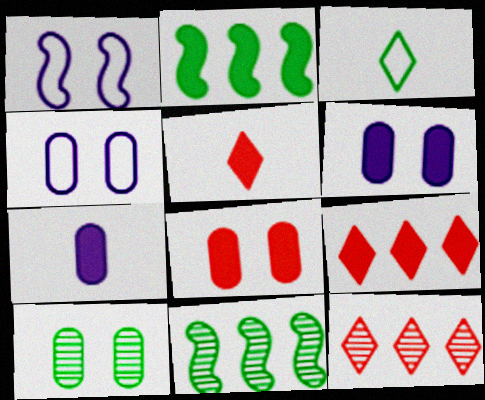[[2, 3, 10], 
[2, 5, 6], 
[4, 5, 11], 
[4, 8, 10]]